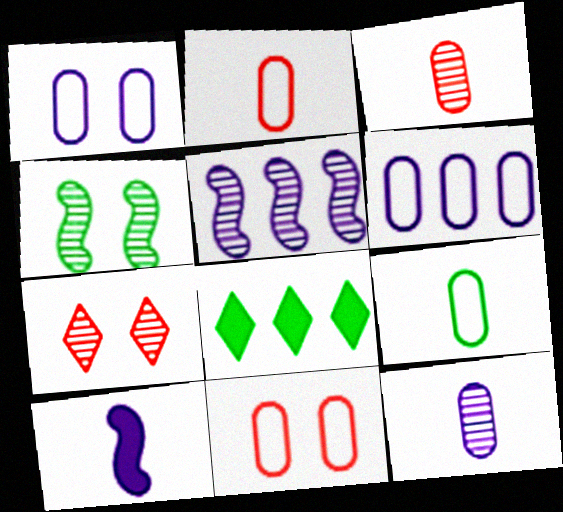[[4, 8, 9], 
[6, 9, 11]]